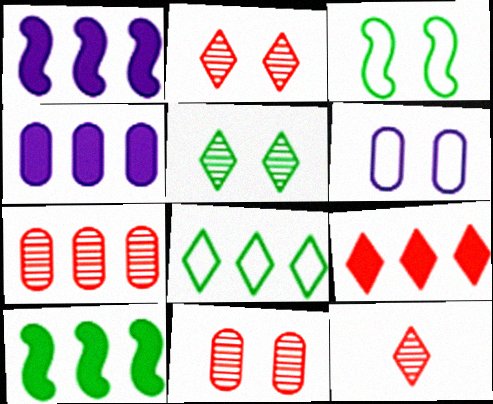[[1, 7, 8], 
[3, 4, 12], 
[4, 9, 10], 
[6, 10, 12]]